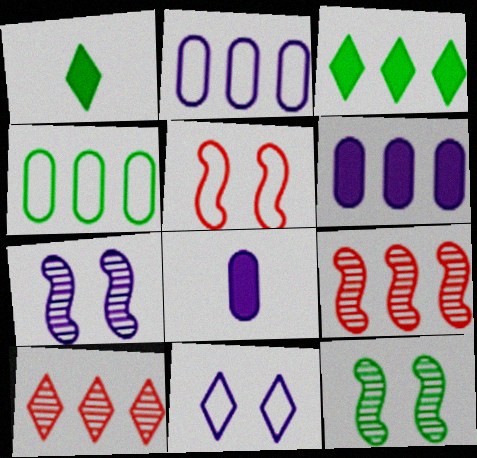[[1, 4, 12], 
[1, 10, 11], 
[2, 3, 9]]